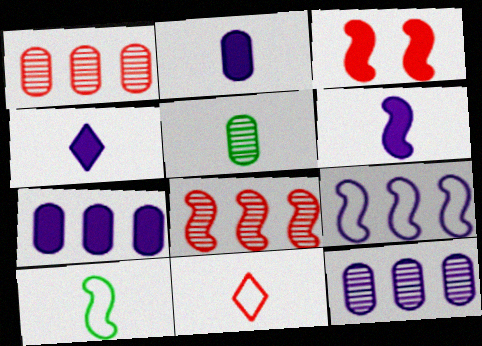[[1, 3, 11], 
[2, 4, 6], 
[5, 6, 11]]